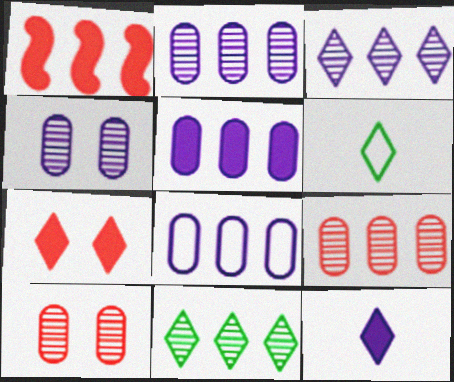[[1, 4, 6], 
[1, 8, 11], 
[2, 5, 8], 
[3, 6, 7]]